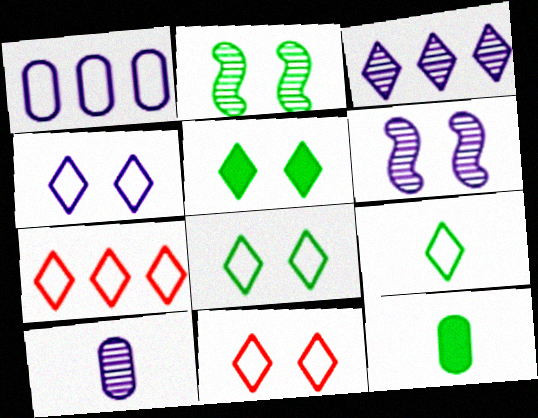[[3, 6, 10], 
[4, 7, 9], 
[4, 8, 11], 
[6, 7, 12]]